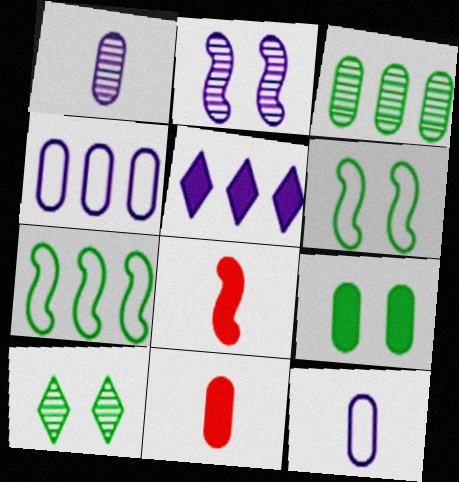[[2, 5, 12], 
[2, 7, 8], 
[4, 8, 10], 
[5, 8, 9], 
[6, 9, 10]]